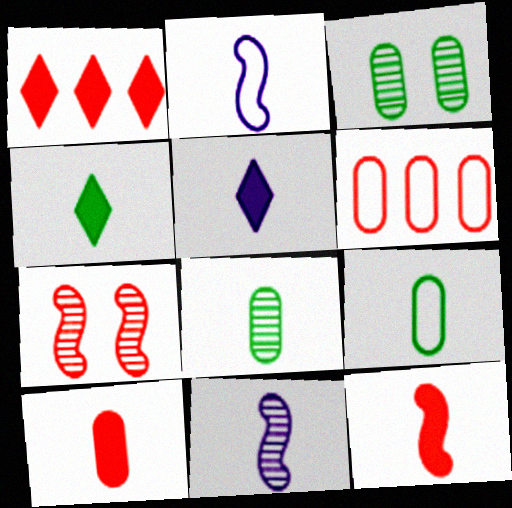[[1, 2, 3]]